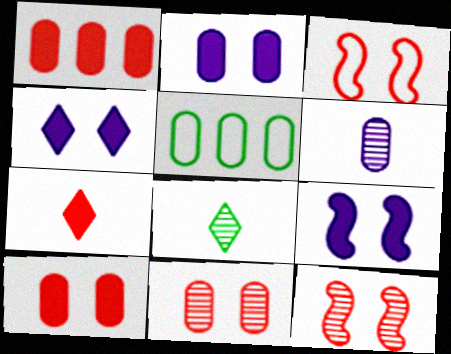[[2, 4, 9], 
[5, 6, 10]]